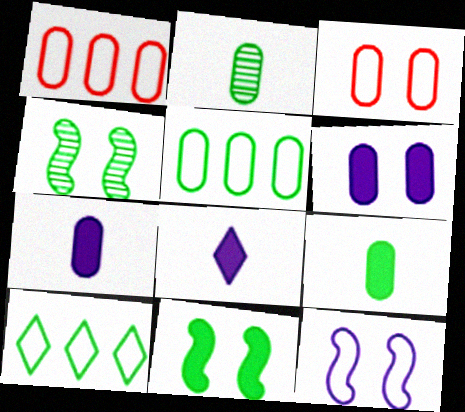[[1, 2, 6], 
[1, 4, 8], 
[2, 10, 11], 
[4, 9, 10]]